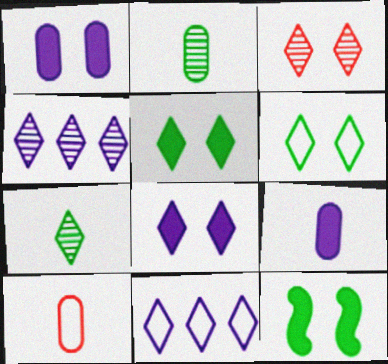[[2, 9, 10], 
[3, 4, 7], 
[3, 6, 8], 
[4, 10, 12]]